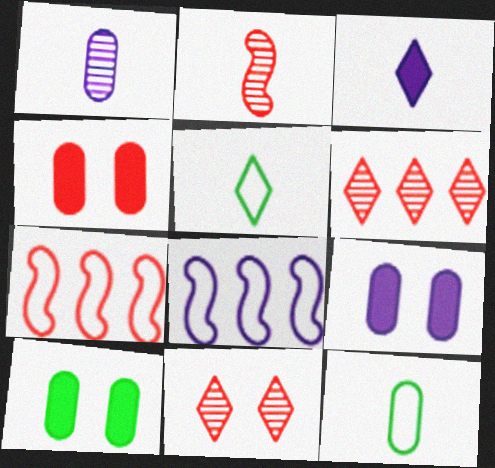[[2, 3, 12], 
[4, 9, 10]]